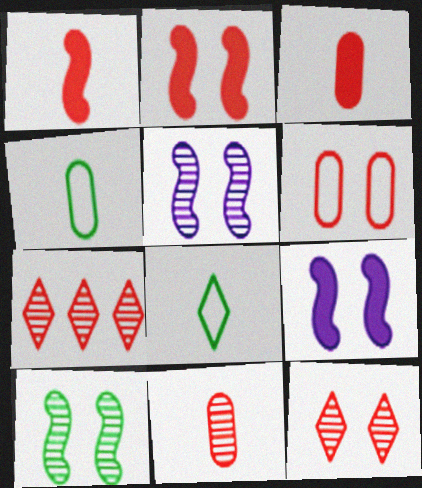[[1, 6, 7], 
[2, 6, 12], 
[4, 7, 9]]